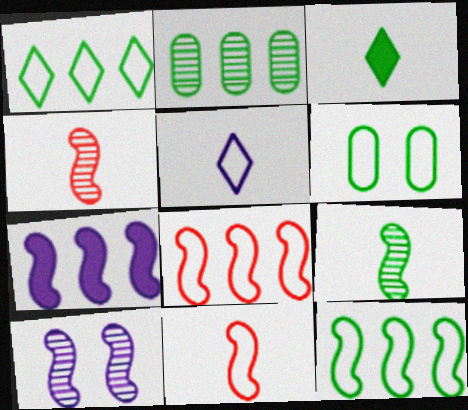[[5, 6, 8]]